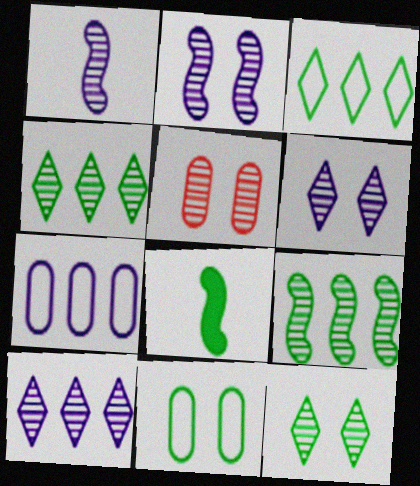[[1, 4, 5], 
[2, 5, 12], 
[4, 8, 11]]